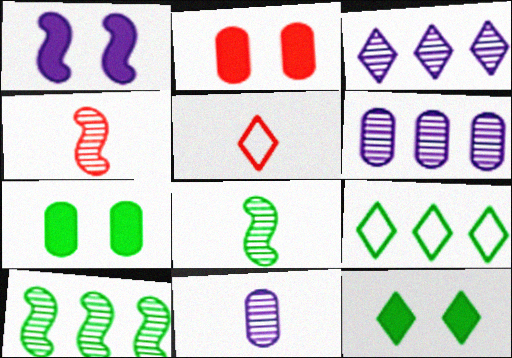[[1, 2, 12], 
[3, 5, 12], 
[7, 8, 9]]